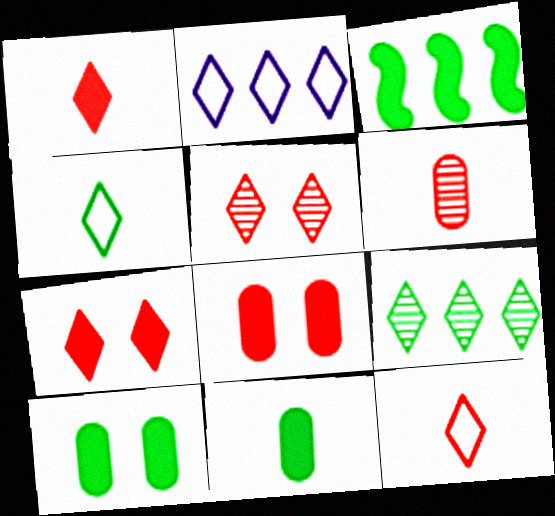[]